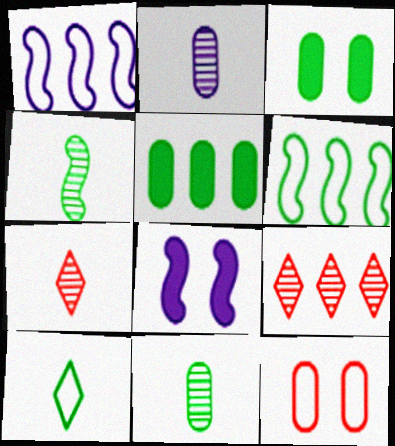[[1, 3, 7], 
[1, 5, 9], 
[1, 10, 12], 
[2, 4, 7], 
[2, 5, 12]]